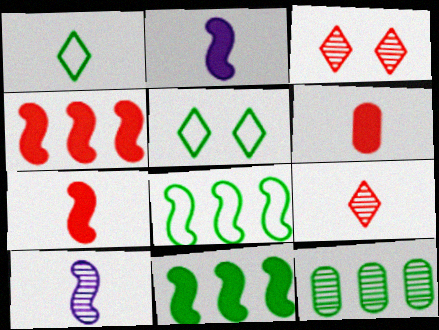[[1, 6, 10], 
[3, 10, 12]]